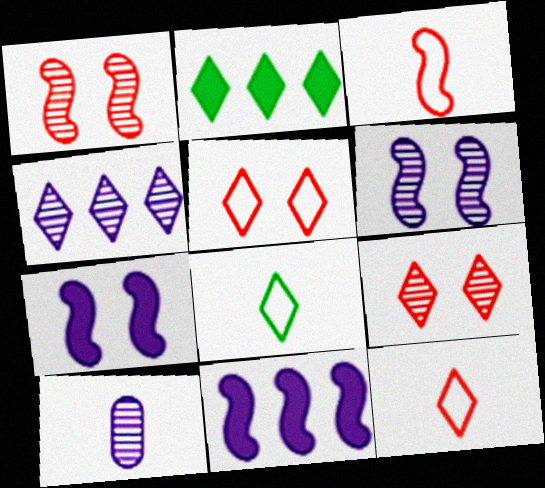[[4, 6, 10]]